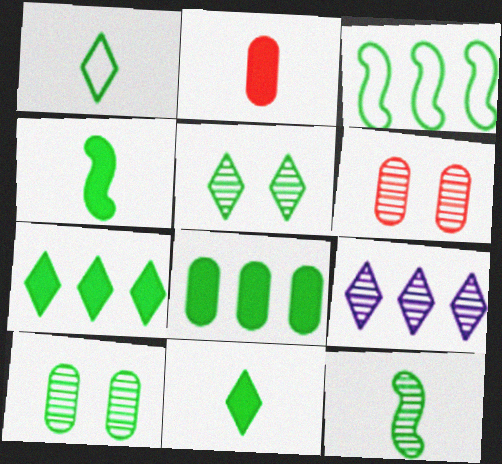[[1, 5, 7], 
[3, 10, 11], 
[6, 9, 12]]